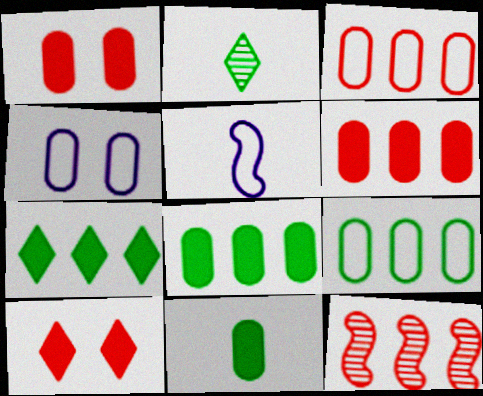[]